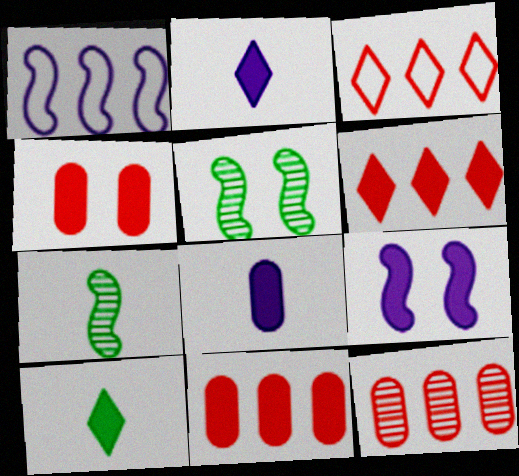[[3, 5, 8], 
[9, 10, 11]]